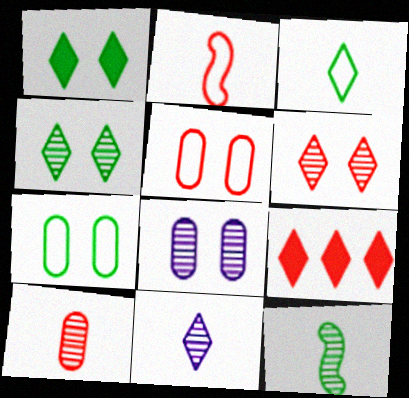[[10, 11, 12]]